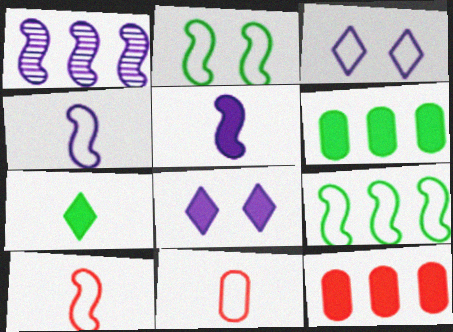[[3, 9, 11]]